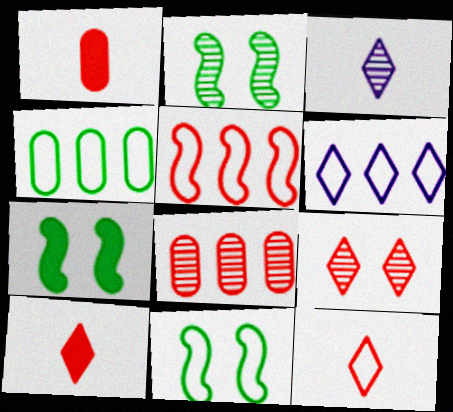[[1, 2, 6], 
[1, 5, 9], 
[2, 3, 8], 
[2, 7, 11], 
[4, 5, 6]]